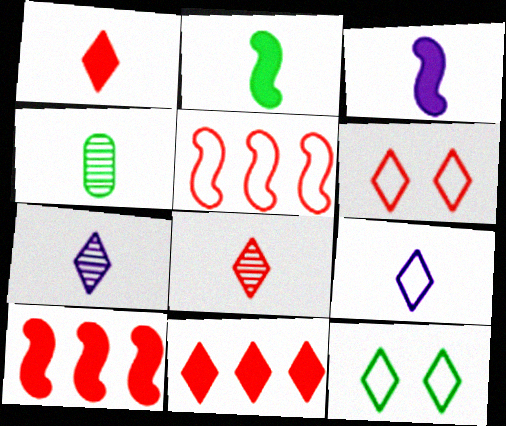[[6, 8, 11], 
[7, 11, 12]]